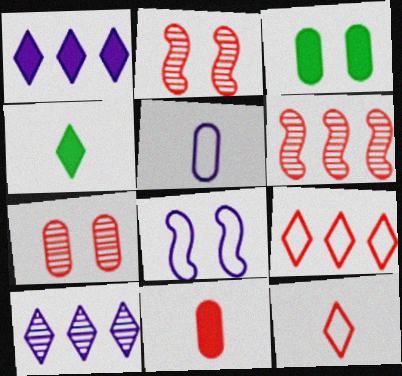[[2, 9, 11]]